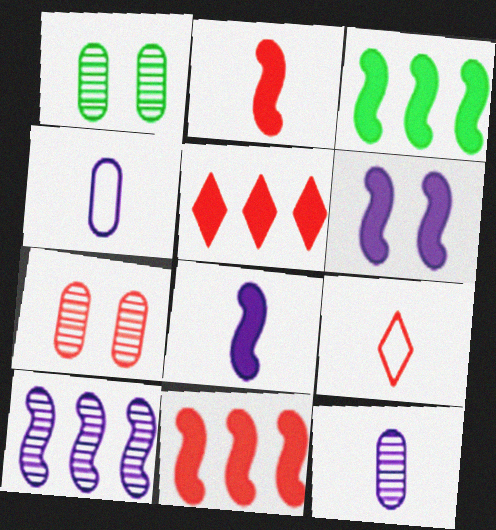[[2, 3, 6], 
[7, 9, 11]]